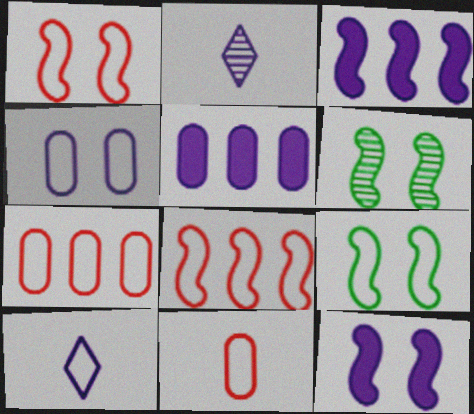[[1, 6, 12], 
[2, 3, 4], 
[7, 9, 10]]